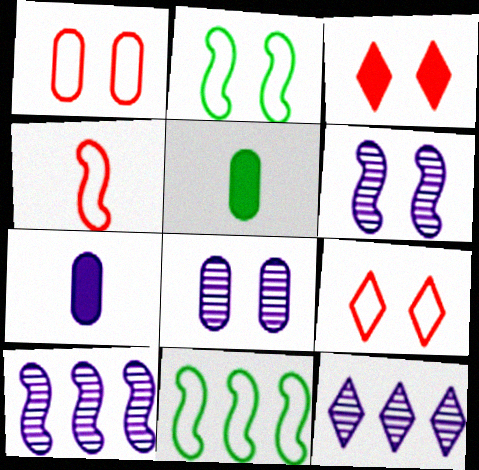[[2, 3, 8], 
[5, 9, 10]]